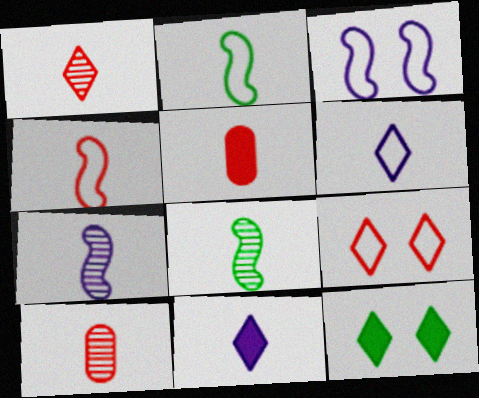[[1, 4, 5], 
[2, 10, 11], 
[5, 6, 8]]